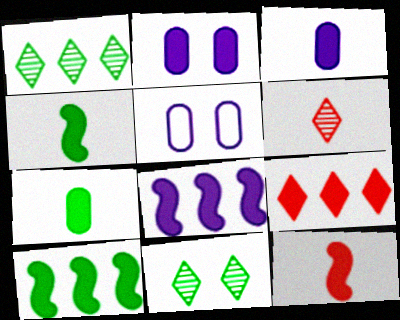[[1, 5, 12], 
[2, 4, 9], 
[5, 6, 10]]